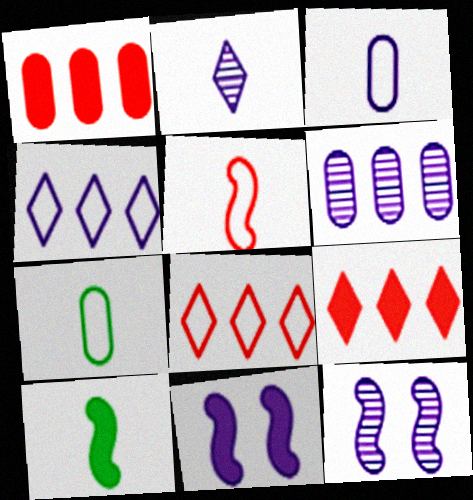[[2, 6, 12], 
[7, 9, 12]]